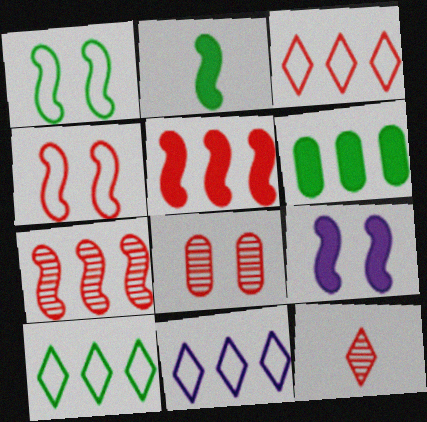[[2, 5, 9], 
[2, 8, 11], 
[3, 10, 11], 
[6, 7, 11], 
[7, 8, 12]]